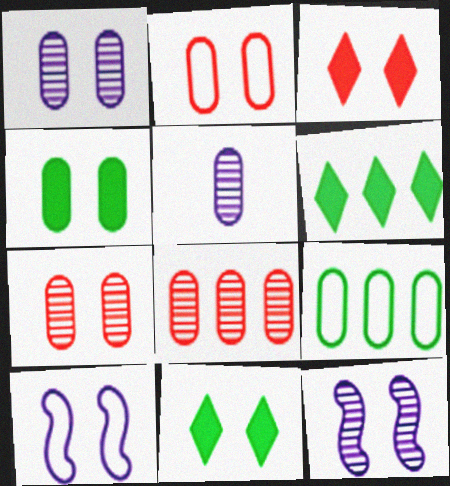[[1, 2, 4], 
[2, 11, 12], 
[7, 10, 11]]